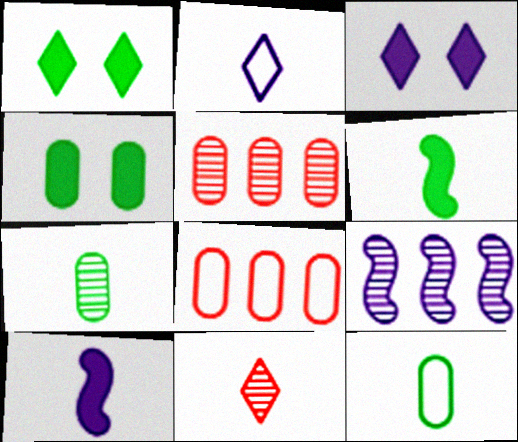[[10, 11, 12]]